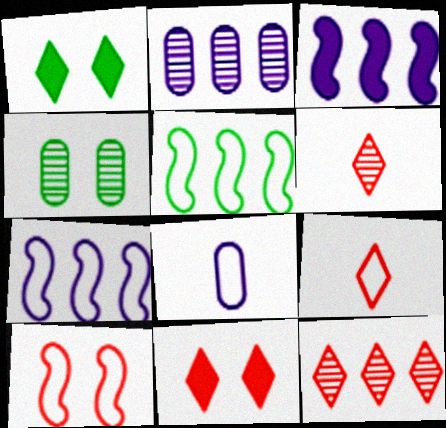[[3, 4, 9], 
[9, 11, 12]]